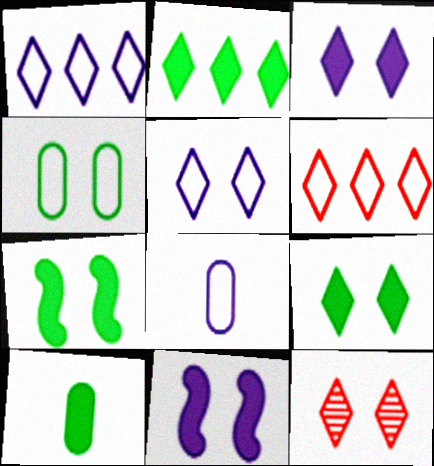[[2, 7, 10], 
[4, 11, 12], 
[5, 9, 12]]